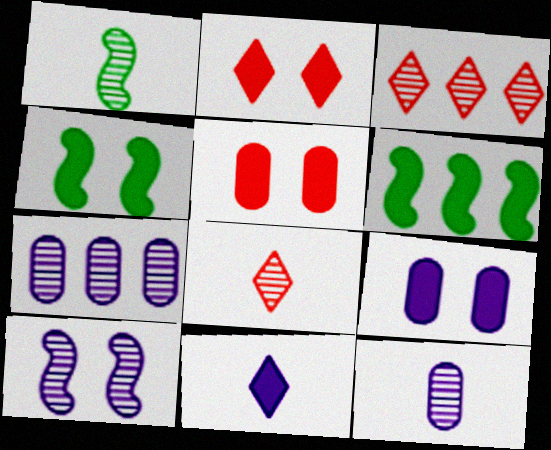[[1, 8, 12], 
[2, 4, 9], 
[5, 6, 11]]